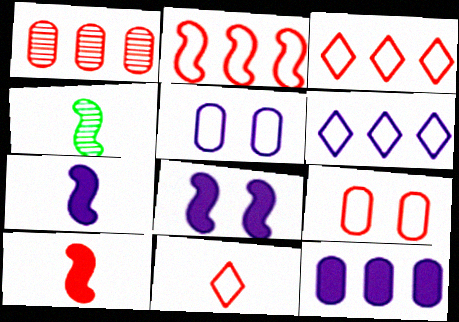[[2, 4, 8], 
[2, 9, 11]]